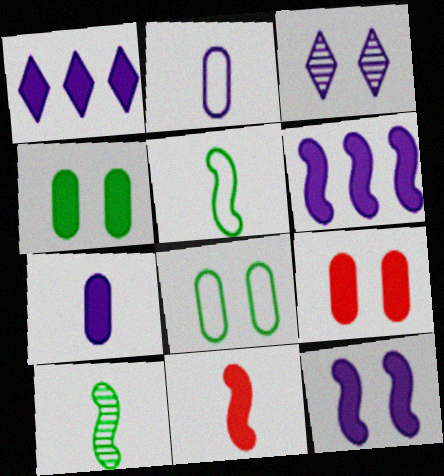[[1, 4, 11], 
[1, 7, 12], 
[2, 3, 6]]